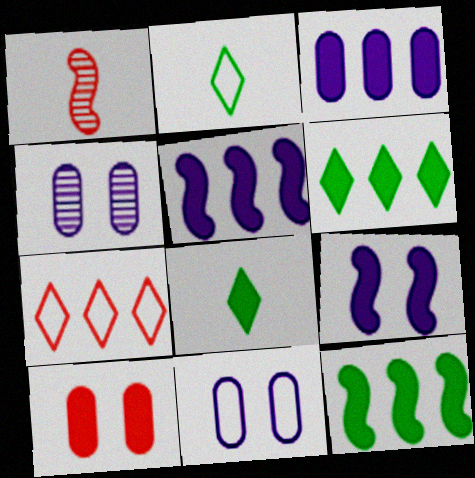[[1, 6, 11], 
[1, 7, 10], 
[5, 8, 10]]